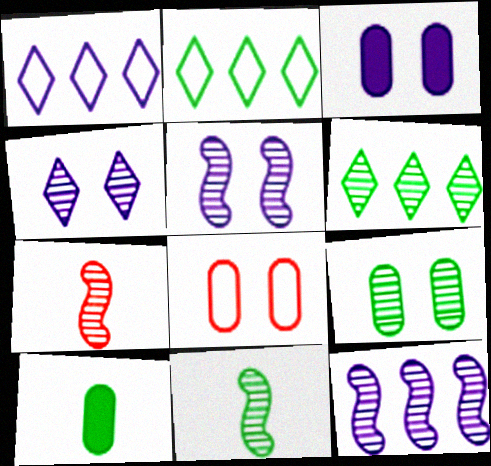[[2, 3, 7], 
[3, 8, 9], 
[6, 9, 11]]